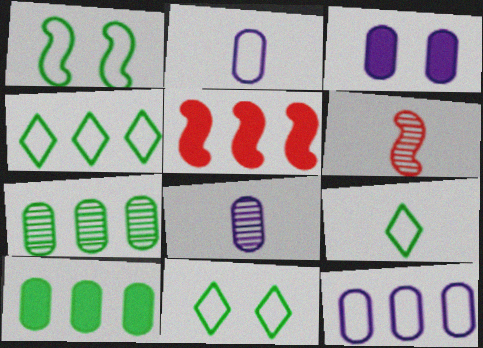[[3, 4, 6], 
[3, 8, 12], 
[4, 9, 11], 
[5, 8, 11]]